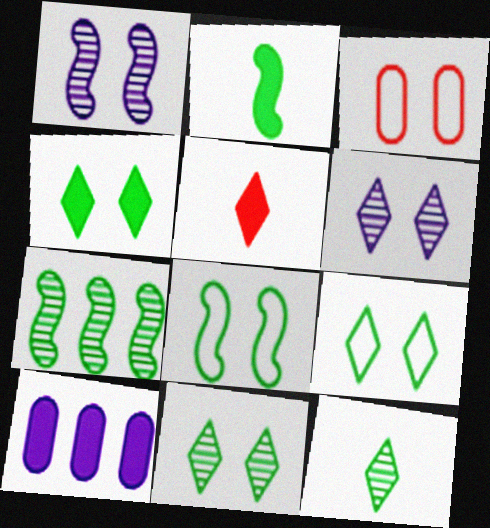[[1, 3, 4], 
[2, 7, 8], 
[4, 9, 11]]